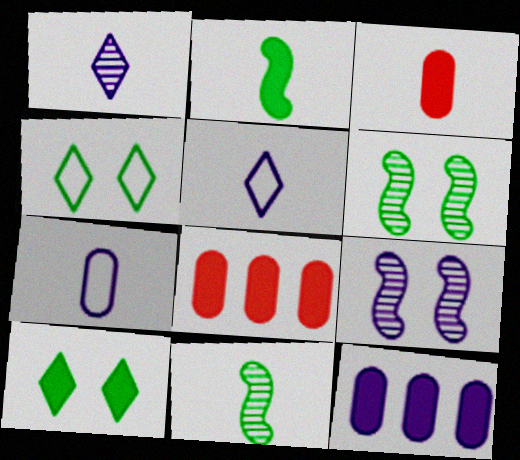[[3, 5, 11], 
[5, 6, 8], 
[5, 9, 12]]